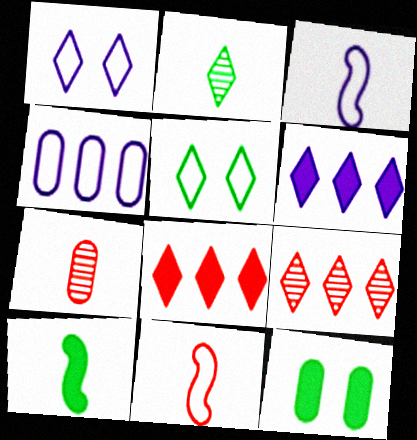[[1, 2, 8], 
[1, 3, 4], 
[3, 9, 12], 
[4, 5, 11], 
[4, 7, 12]]